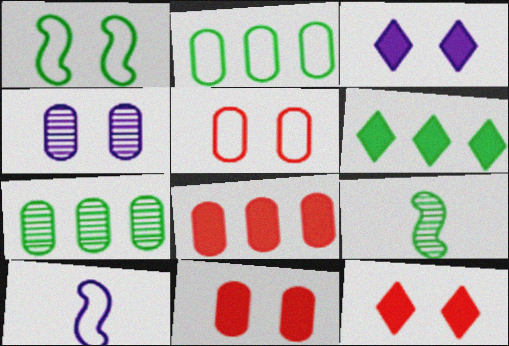[[1, 4, 12], 
[7, 10, 12]]